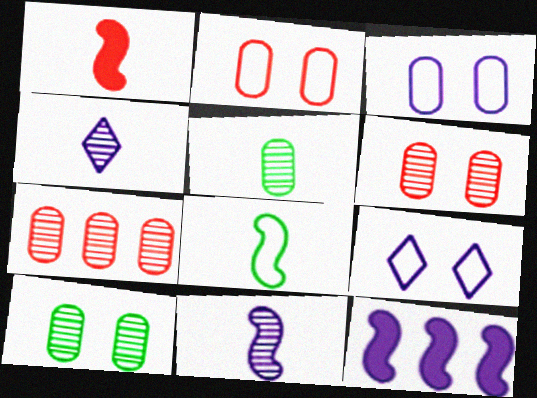[[1, 8, 11], 
[3, 4, 12]]